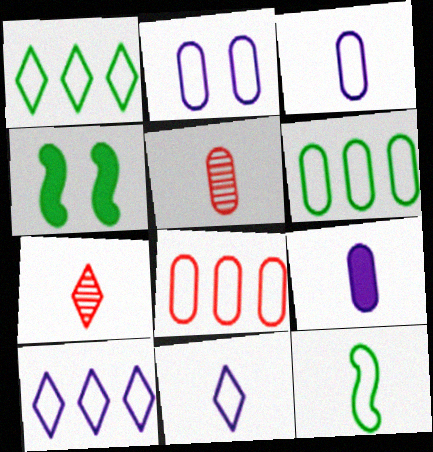[[4, 5, 10], 
[7, 9, 12]]